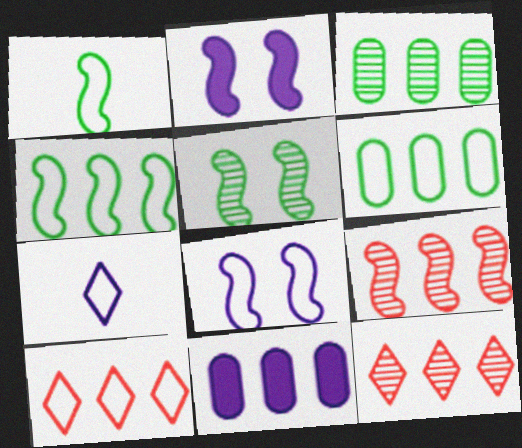[[1, 2, 9], 
[4, 11, 12]]